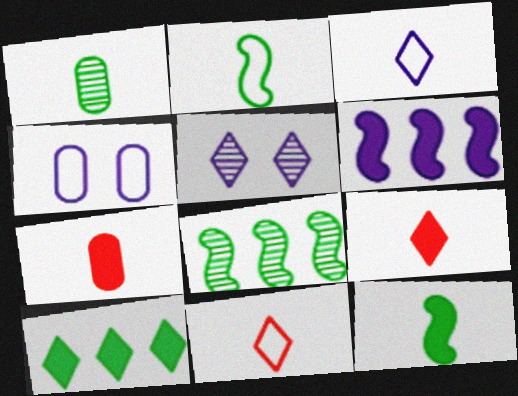[[4, 8, 9], 
[5, 10, 11]]